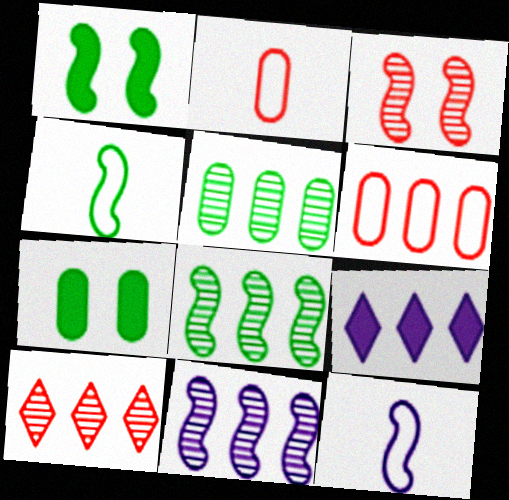[[1, 4, 8], 
[5, 10, 11], 
[6, 8, 9], 
[7, 10, 12]]